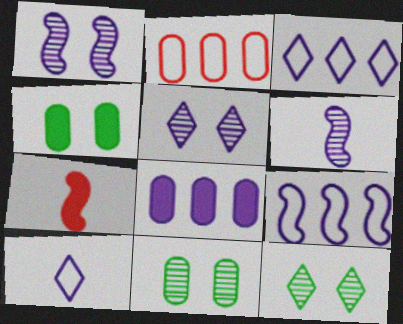[[1, 8, 10], 
[3, 7, 11]]